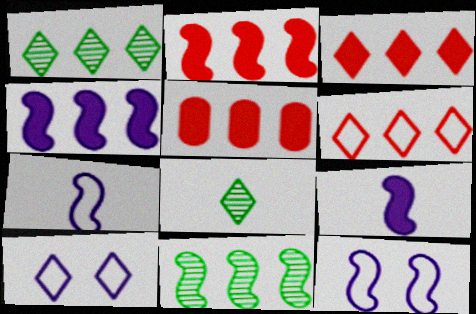[[2, 3, 5], 
[3, 8, 10], 
[5, 8, 12]]